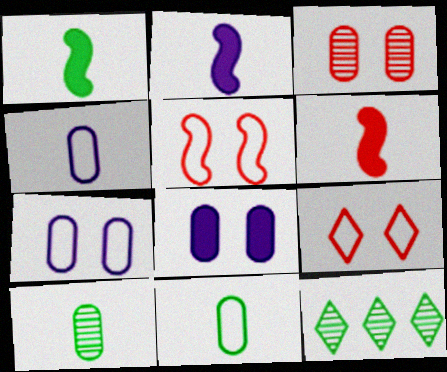[[1, 2, 6], 
[6, 7, 12]]